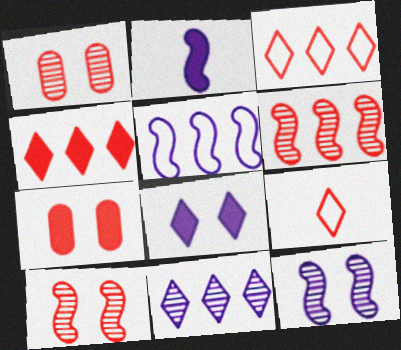[[2, 5, 12], 
[6, 7, 9]]